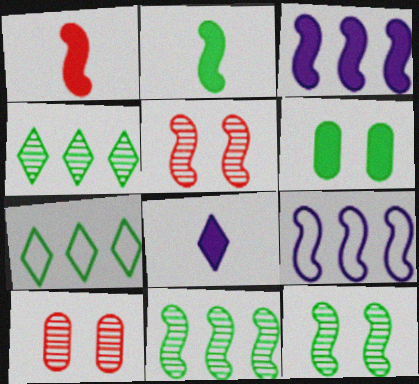[[1, 9, 12], 
[2, 5, 9]]